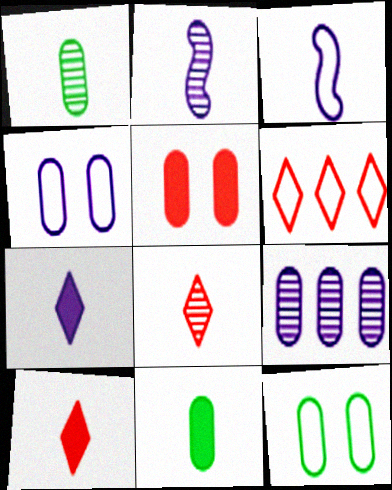[[1, 2, 8], 
[1, 3, 10], 
[3, 6, 12], 
[3, 8, 11]]